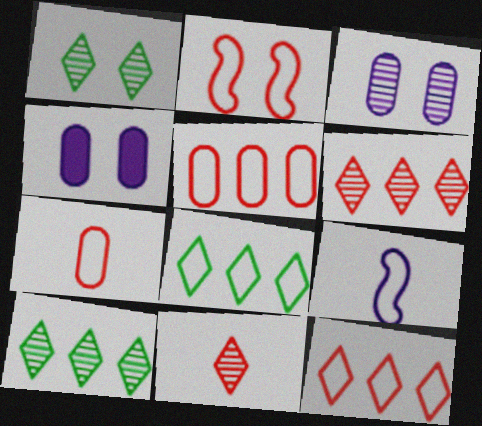[[1, 2, 4], 
[2, 7, 12]]